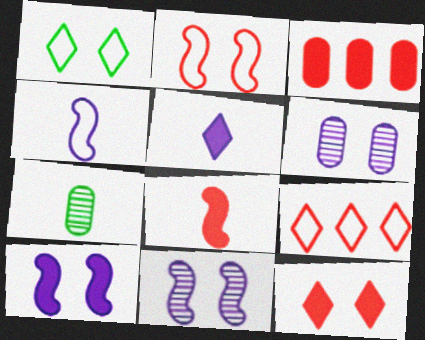[[3, 8, 12], 
[7, 9, 10]]